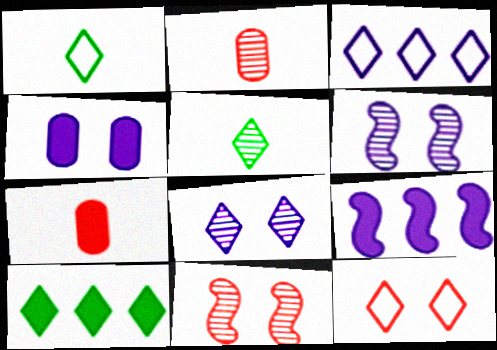[[1, 3, 12]]